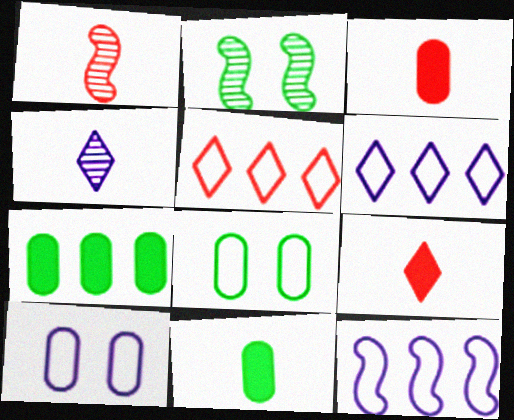[[2, 3, 6]]